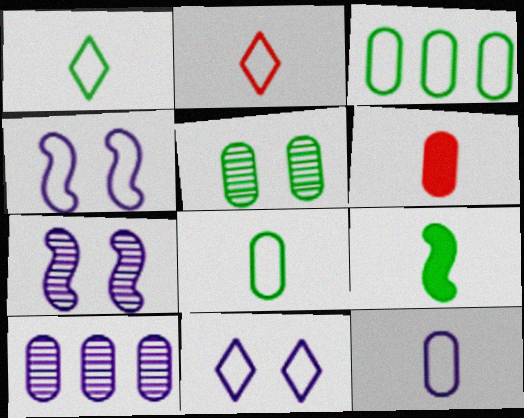[[2, 3, 4]]